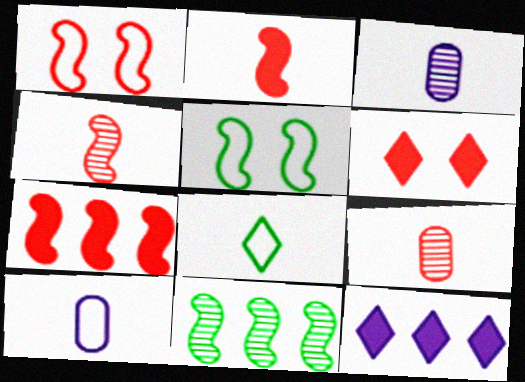[[1, 4, 7], 
[2, 3, 8], 
[5, 9, 12], 
[6, 10, 11]]